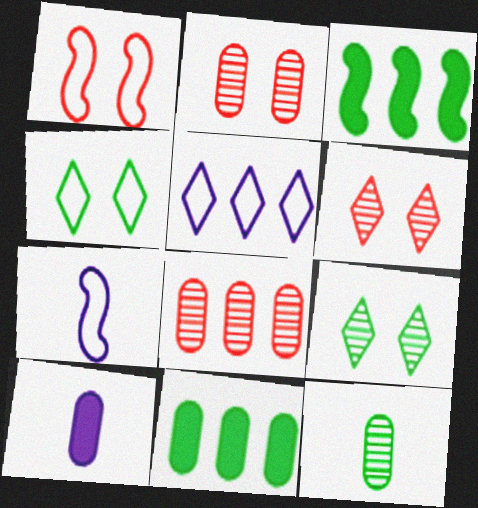[[3, 4, 12], 
[3, 5, 8], 
[6, 7, 11]]